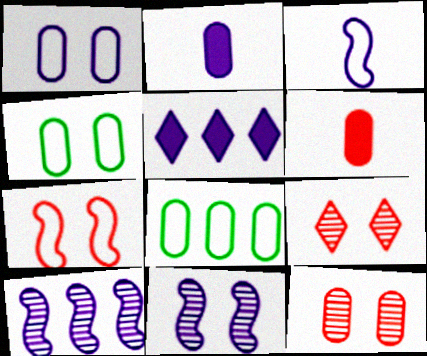[[2, 8, 12]]